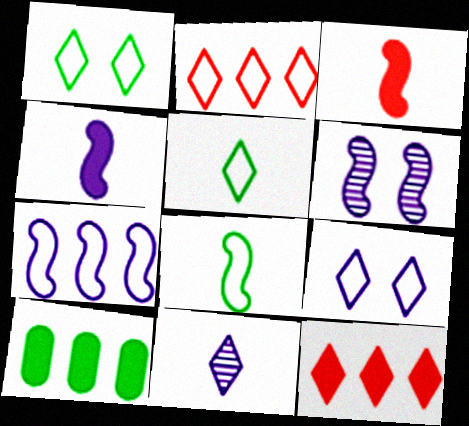[[1, 11, 12], 
[2, 5, 9], 
[4, 6, 7]]